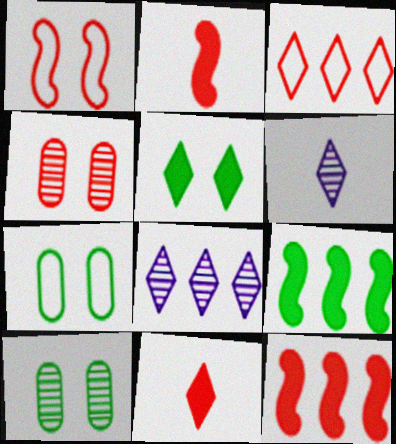[[2, 3, 4], 
[2, 7, 8], 
[3, 5, 6], 
[6, 7, 12]]